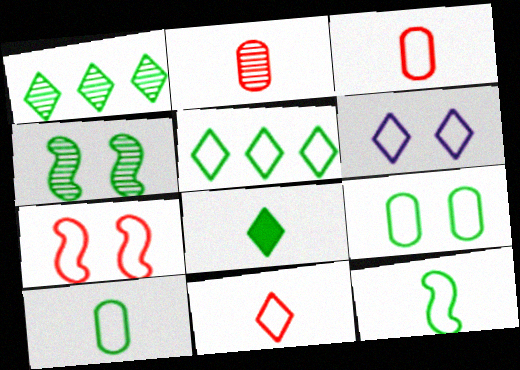[[5, 6, 11], 
[5, 9, 12], 
[6, 7, 9]]